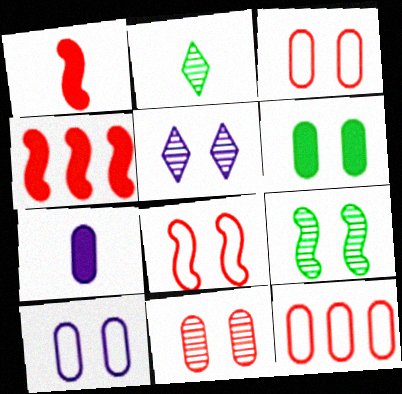[[2, 4, 10], 
[5, 6, 8], 
[5, 9, 11], 
[6, 10, 11]]